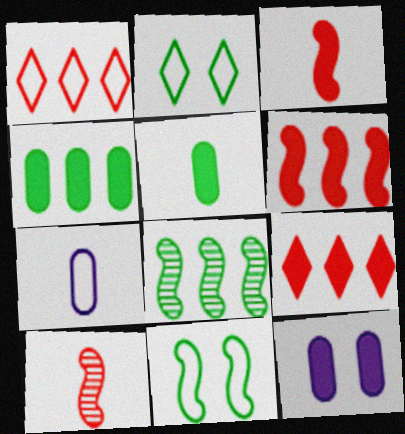[[1, 7, 11], 
[2, 5, 8]]